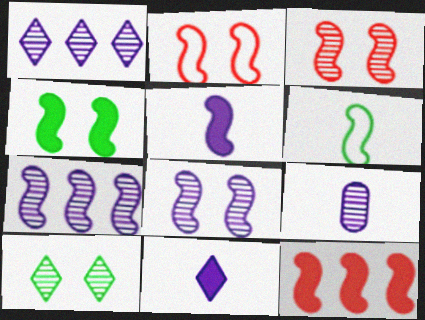[[1, 8, 9], 
[2, 4, 8], 
[4, 5, 12], 
[6, 8, 12]]